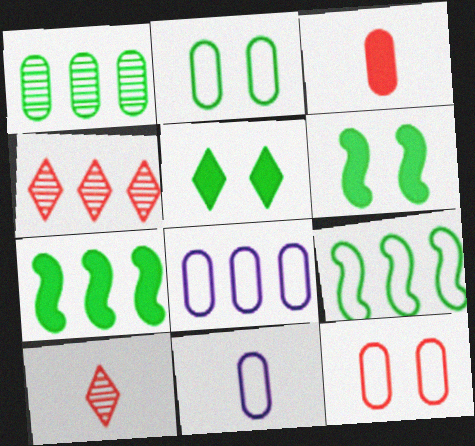[[4, 6, 11], 
[4, 7, 8], 
[6, 8, 10]]